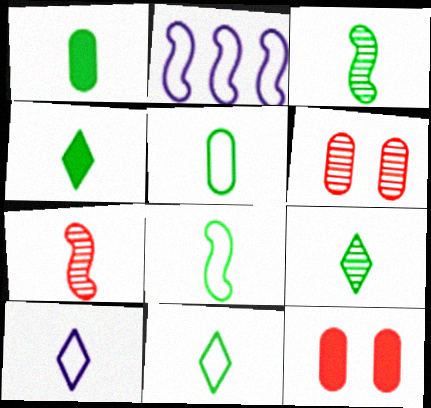[[1, 3, 11], 
[1, 7, 10], 
[1, 8, 9], 
[2, 4, 6], 
[2, 9, 12], 
[3, 4, 5], 
[4, 9, 11], 
[5, 8, 11]]